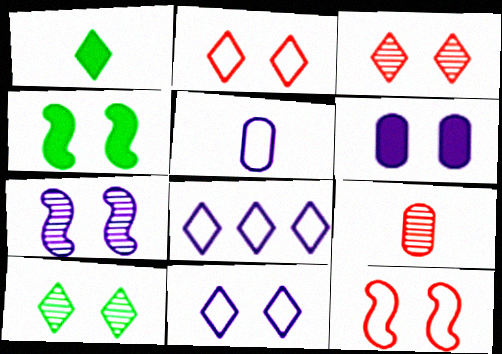[[1, 3, 8], 
[4, 7, 12], 
[4, 8, 9], 
[6, 7, 11], 
[6, 10, 12]]